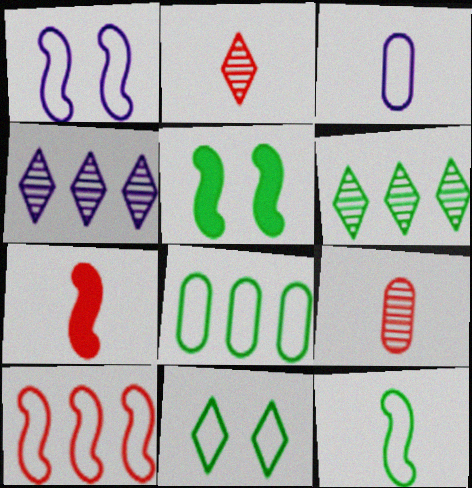[[1, 10, 12], 
[3, 10, 11], 
[8, 11, 12]]